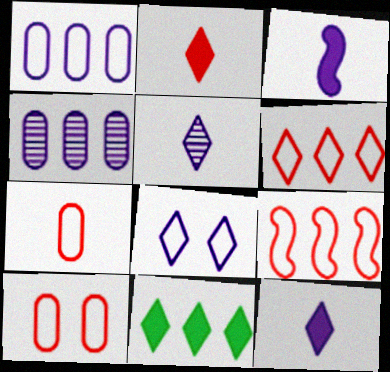[[3, 4, 8], 
[4, 9, 11]]